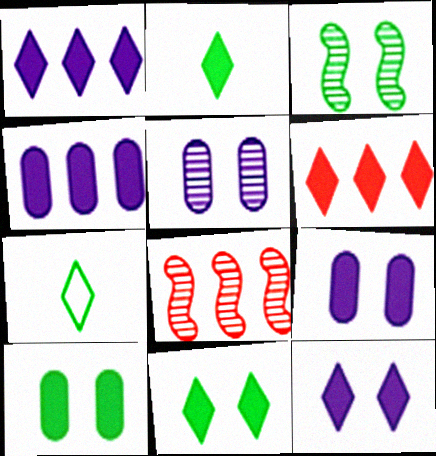[[2, 6, 12], 
[7, 8, 9]]